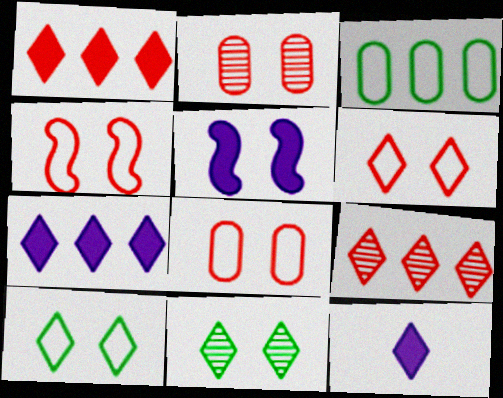[[2, 5, 10], 
[4, 6, 8], 
[5, 8, 11], 
[9, 10, 12]]